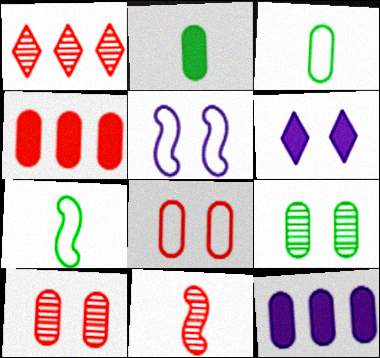[[1, 2, 5], 
[1, 10, 11], 
[3, 10, 12]]